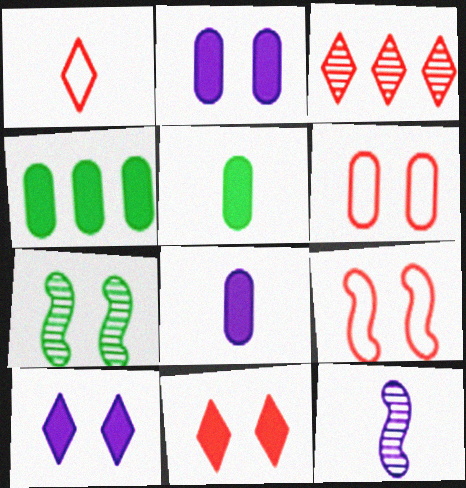[[1, 3, 11], 
[1, 5, 12], 
[6, 7, 10]]